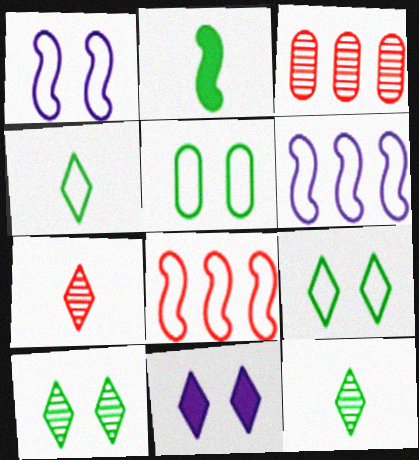[]